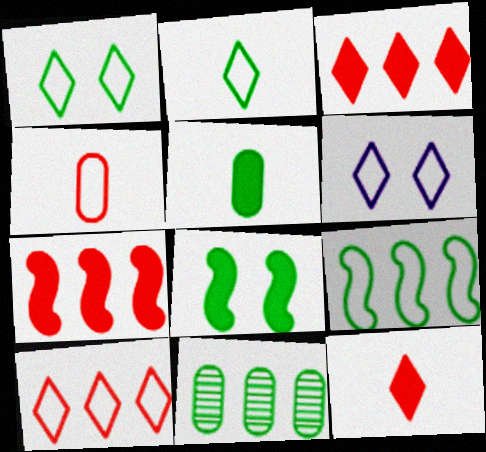[[2, 6, 10], 
[2, 8, 11], 
[4, 6, 9]]